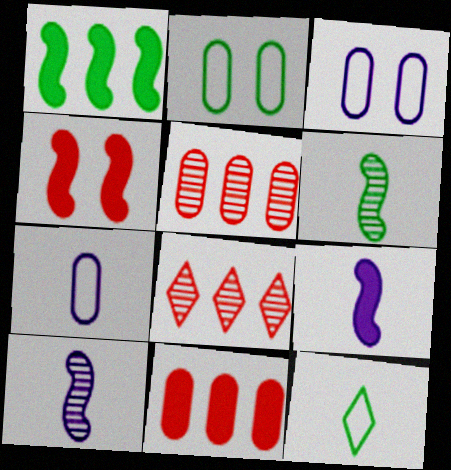[[1, 4, 9], 
[2, 8, 9]]